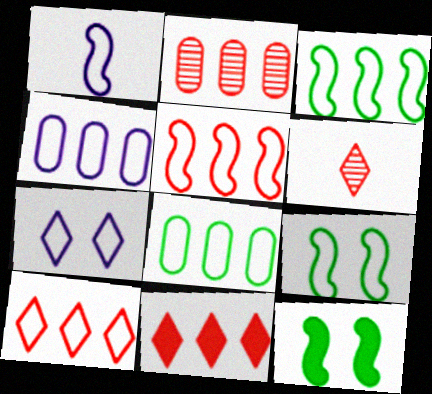[[1, 4, 7], 
[1, 5, 9], 
[2, 5, 11], 
[3, 4, 10], 
[4, 6, 12]]